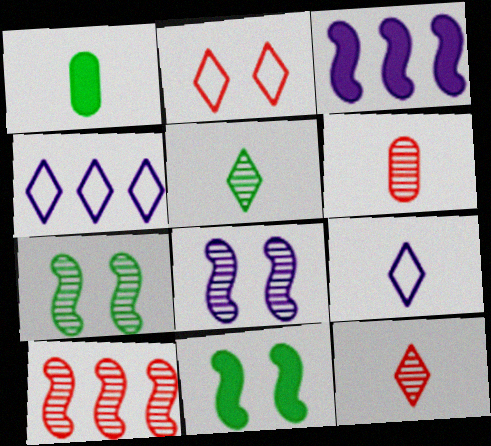[[4, 6, 11]]